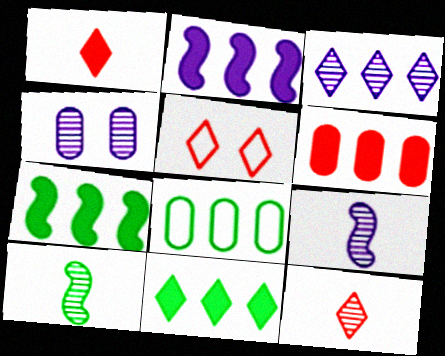[[2, 6, 11], 
[3, 4, 9]]